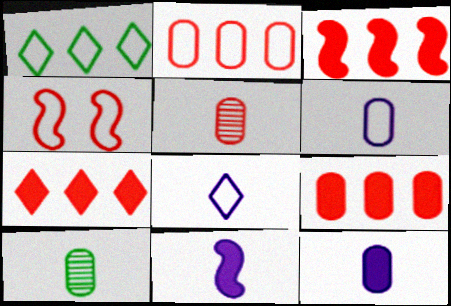[[1, 4, 6], 
[3, 7, 9], 
[4, 5, 7]]